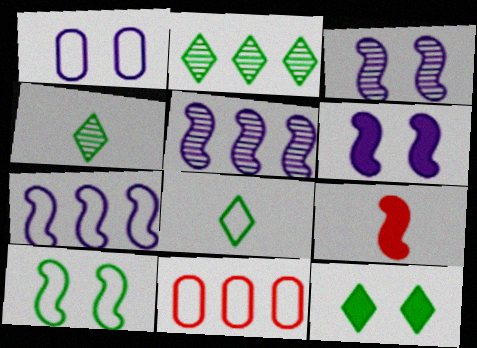[[1, 2, 9], 
[2, 8, 12], 
[4, 6, 11], 
[5, 9, 10]]